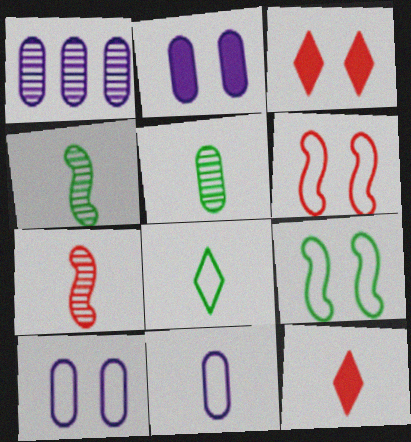[[1, 2, 11], 
[1, 9, 12], 
[4, 11, 12]]